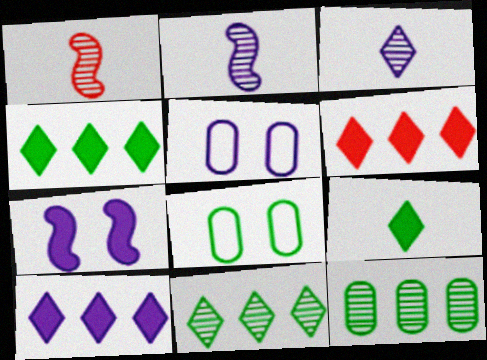[[1, 4, 5], 
[1, 8, 10], 
[2, 5, 10], 
[2, 6, 8], 
[4, 6, 10]]